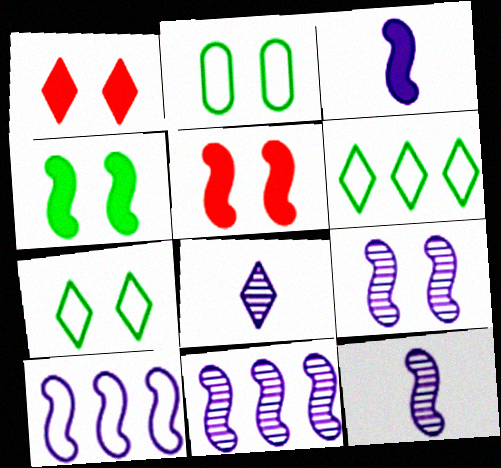[[1, 2, 9], 
[1, 6, 8], 
[3, 9, 10], 
[9, 11, 12]]